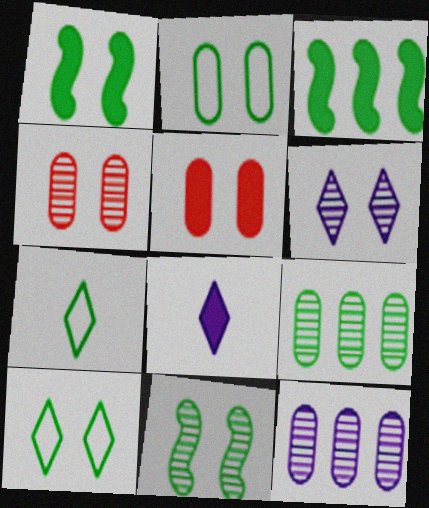[[1, 7, 9], 
[3, 5, 8], 
[4, 6, 11]]